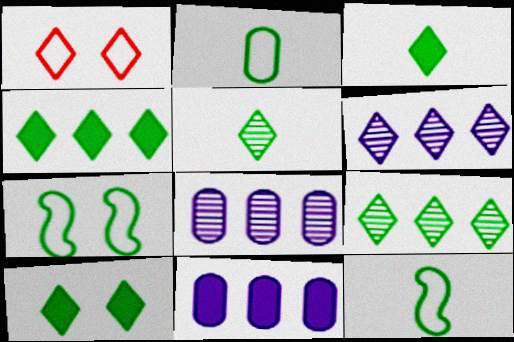[[1, 3, 6], 
[3, 4, 10]]